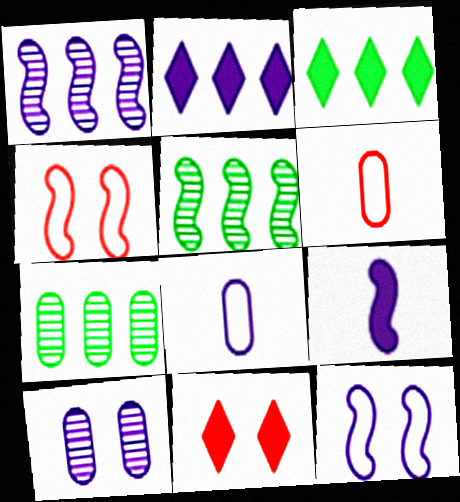[[1, 9, 12], 
[4, 5, 9], 
[5, 8, 11]]